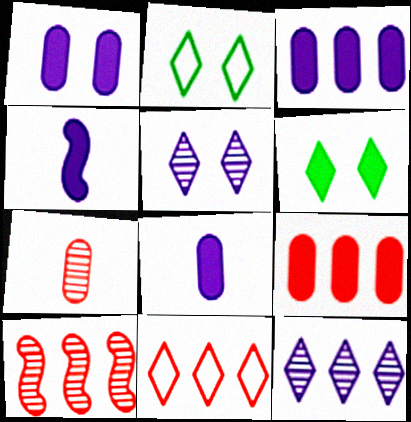[[1, 3, 8], 
[2, 8, 10], 
[4, 6, 9], 
[9, 10, 11]]